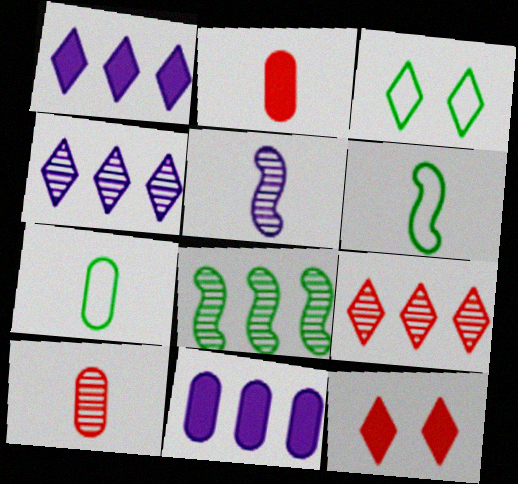[]